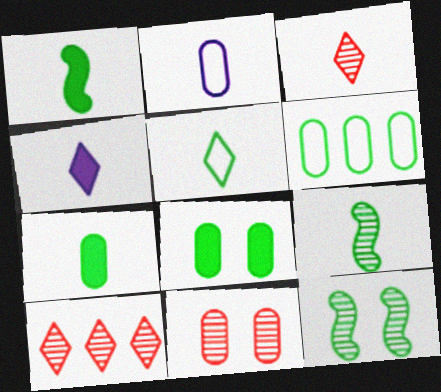[[1, 2, 3], 
[3, 4, 5], 
[5, 7, 9]]